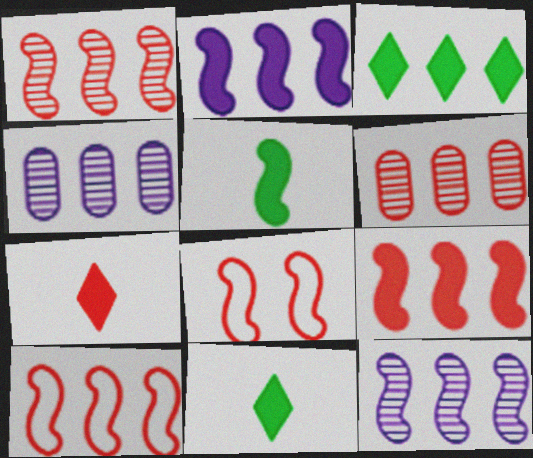[[1, 9, 10], 
[3, 4, 10], 
[4, 8, 11], 
[5, 8, 12], 
[6, 7, 8]]